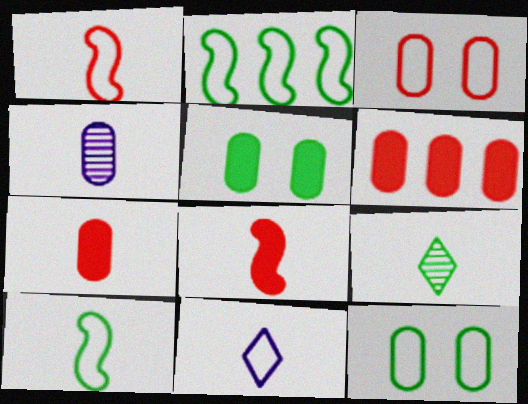[[2, 3, 11], 
[2, 5, 9], 
[4, 6, 12]]